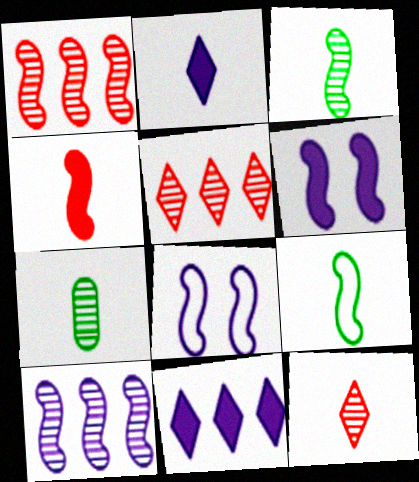[[1, 6, 9]]